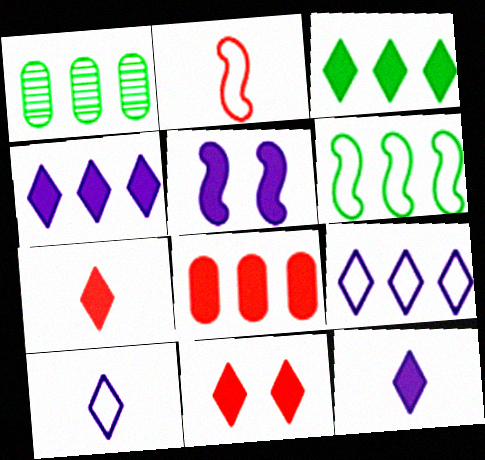[[1, 3, 6], 
[3, 11, 12]]